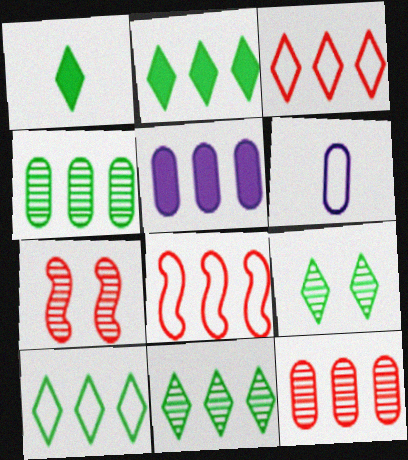[[1, 9, 10], 
[2, 6, 7], 
[2, 10, 11], 
[5, 8, 11]]